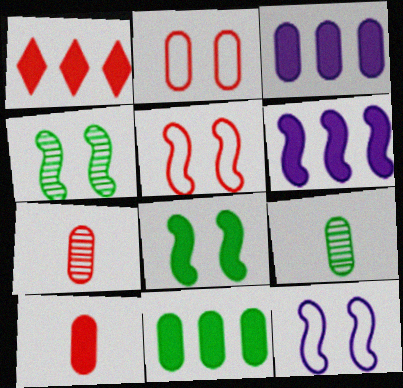[[1, 5, 7], 
[1, 6, 11], 
[1, 9, 12], 
[2, 3, 9]]